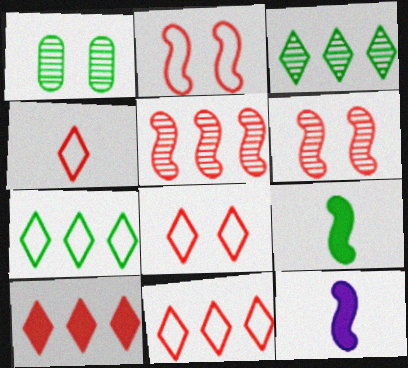[[1, 7, 9], 
[1, 11, 12], 
[4, 8, 11]]